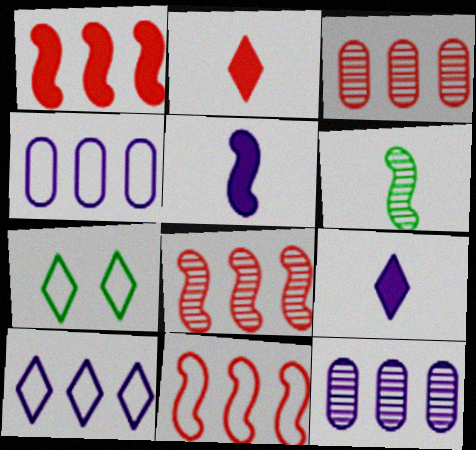[[1, 8, 11], 
[3, 5, 7]]